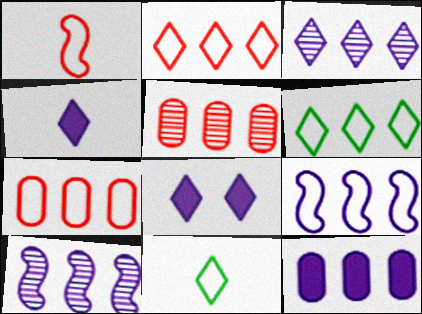[[3, 9, 12], 
[6, 7, 9]]